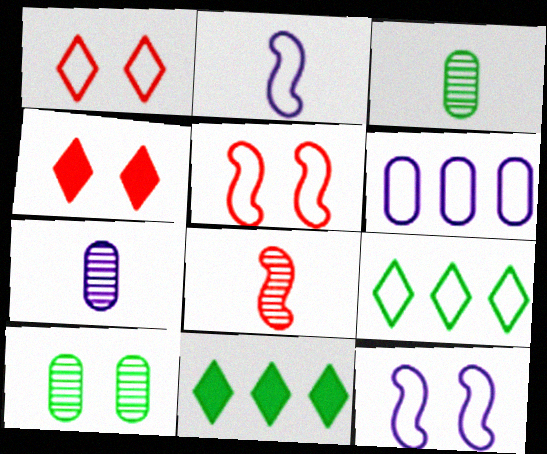[[4, 10, 12], 
[5, 7, 11]]